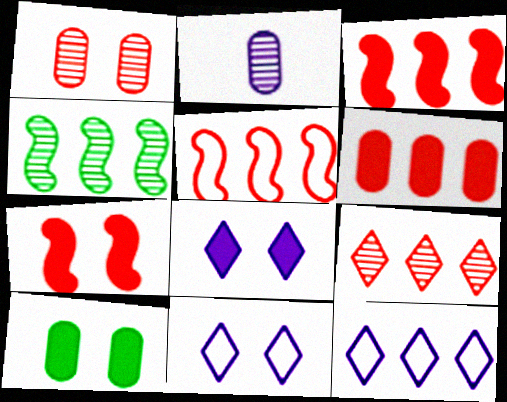[[4, 6, 12], 
[5, 6, 9], 
[7, 8, 10]]